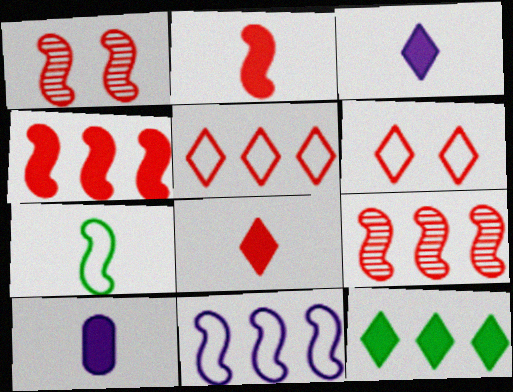[]